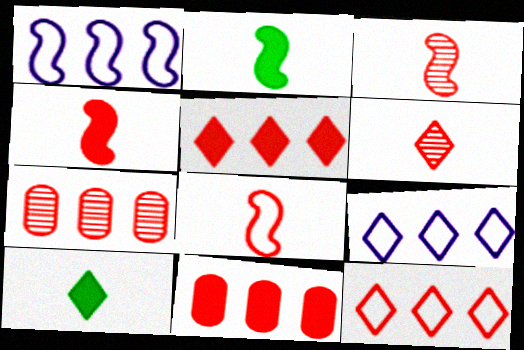[[3, 4, 8]]